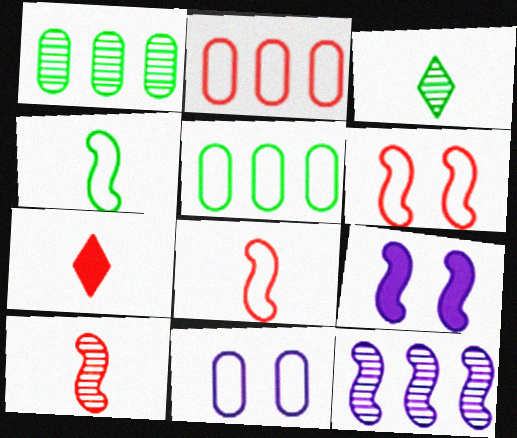[[2, 3, 9]]